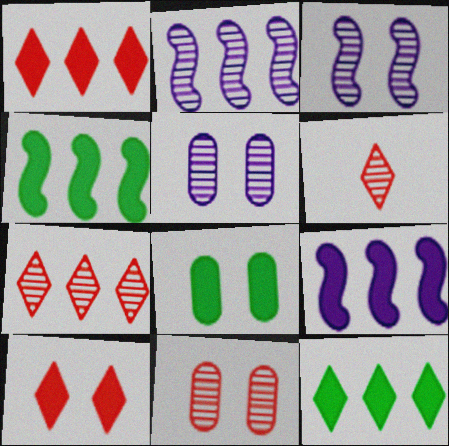[]